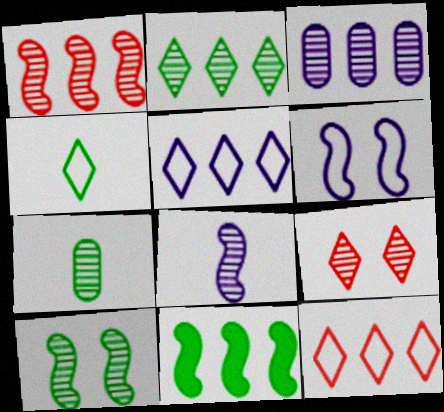[[1, 2, 3], 
[1, 8, 10], 
[2, 7, 10], 
[3, 11, 12]]